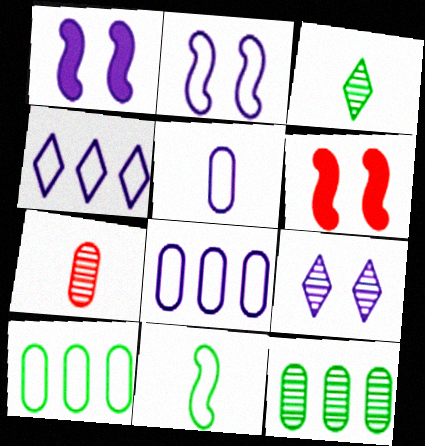[[2, 4, 5], 
[3, 6, 8]]